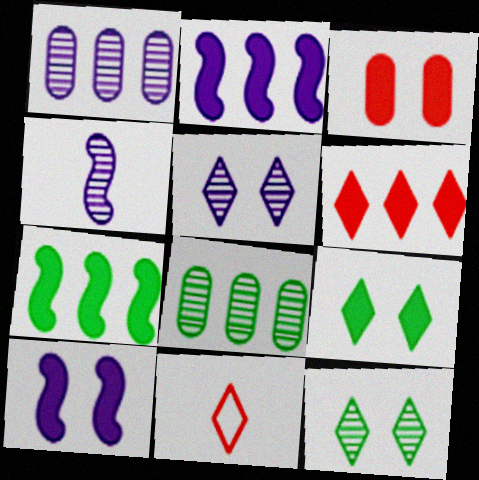[[1, 4, 5], 
[3, 9, 10], 
[8, 10, 11]]